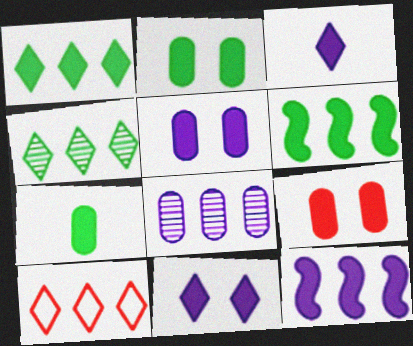[[2, 5, 9], 
[3, 5, 12], 
[3, 6, 9], 
[6, 8, 10]]